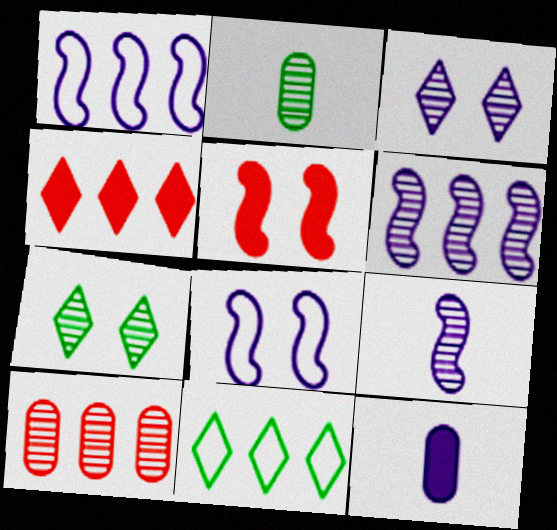[[1, 3, 12], 
[2, 4, 8], 
[7, 9, 10]]